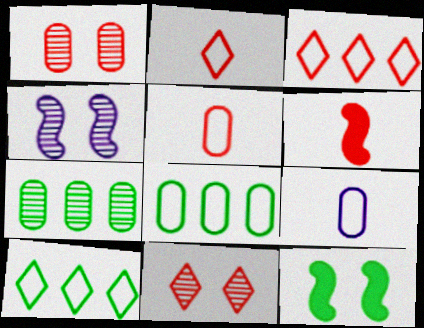[[1, 3, 6]]